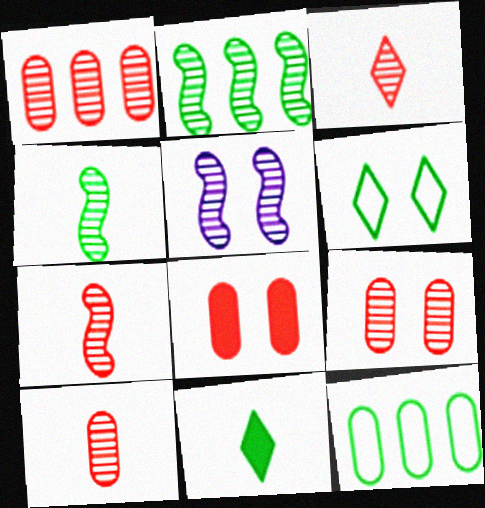[[1, 9, 10], 
[2, 5, 7], 
[3, 7, 10], 
[5, 6, 8]]